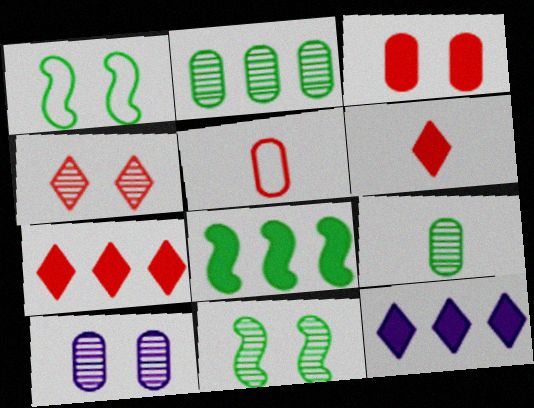[[4, 10, 11], 
[5, 11, 12]]